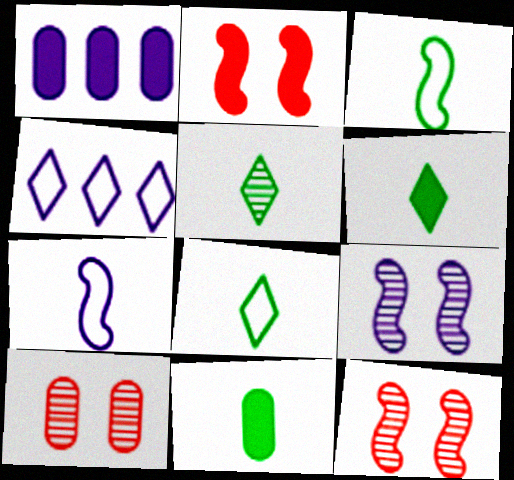[[1, 2, 6], 
[1, 8, 12], 
[3, 5, 11], 
[4, 11, 12], 
[5, 6, 8]]